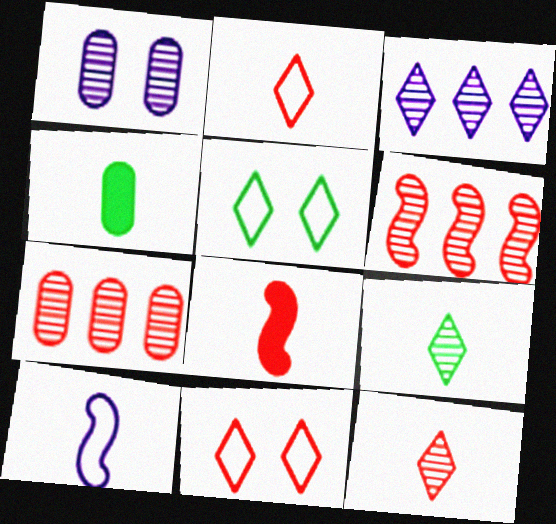[[1, 6, 9], 
[4, 10, 12], 
[7, 8, 11]]